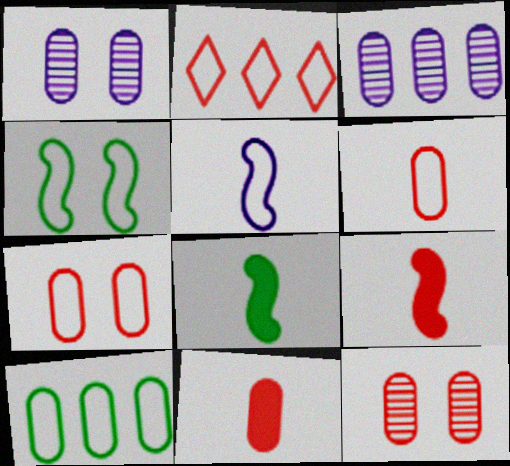[[1, 2, 8], 
[1, 10, 11], 
[2, 9, 12]]